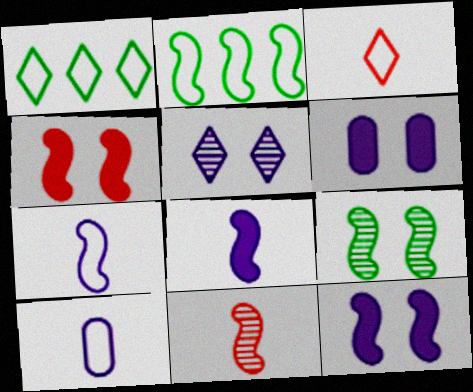[[1, 6, 11], 
[2, 11, 12]]